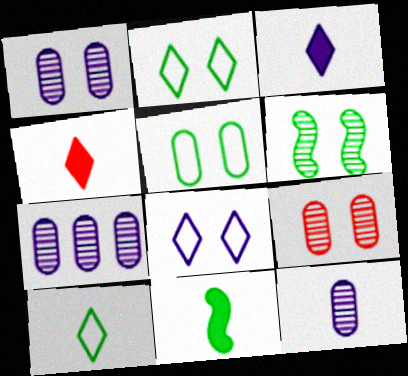[[1, 7, 12]]